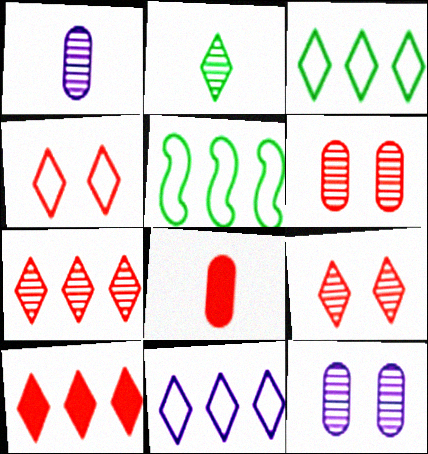[]